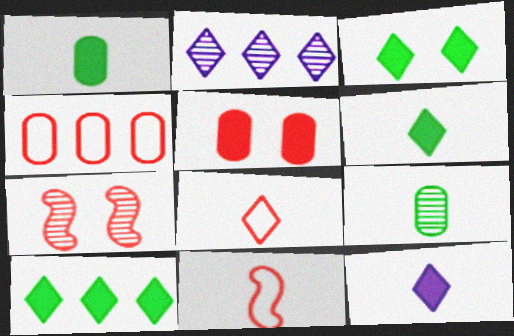[[2, 3, 8], 
[2, 7, 9], 
[3, 6, 10], 
[9, 11, 12]]